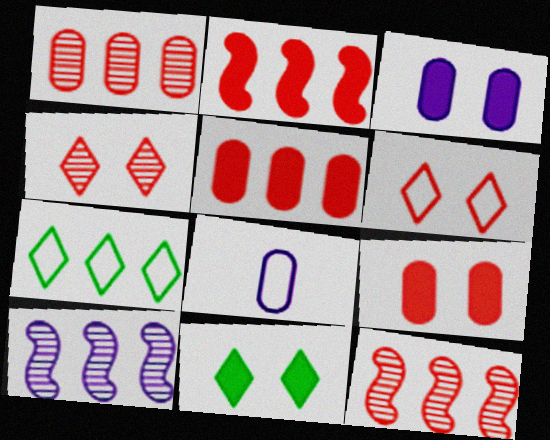[[5, 7, 10], 
[8, 11, 12]]